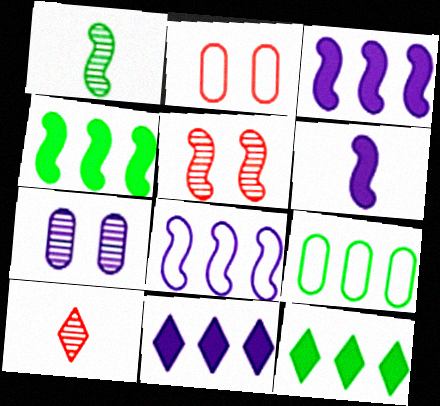[[1, 2, 11]]